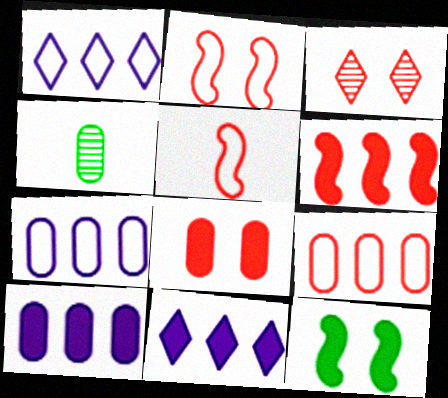[[2, 3, 8], 
[2, 4, 11], 
[4, 7, 8]]